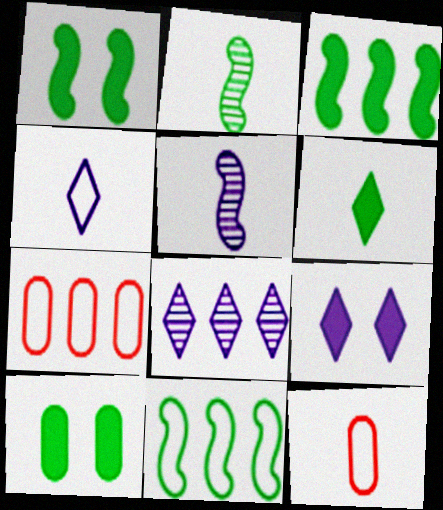[[1, 2, 11], 
[1, 8, 12], 
[2, 7, 9], 
[3, 6, 10], 
[3, 7, 8], 
[4, 8, 9], 
[5, 6, 12]]